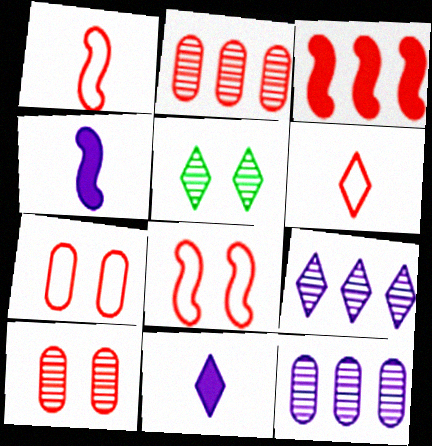[[3, 6, 10]]